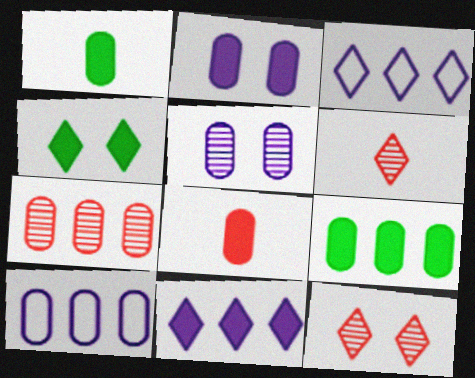[[2, 8, 9], 
[3, 4, 6], 
[7, 9, 10]]